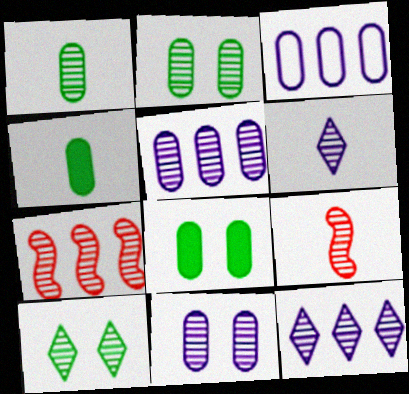[[1, 6, 9], 
[2, 6, 7], 
[2, 9, 12], 
[5, 9, 10]]